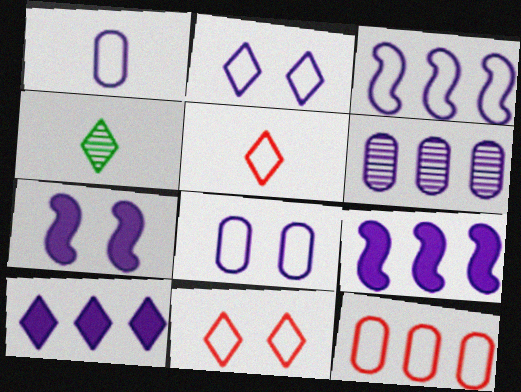[[1, 2, 3], 
[3, 6, 10], 
[4, 7, 12], 
[4, 10, 11]]